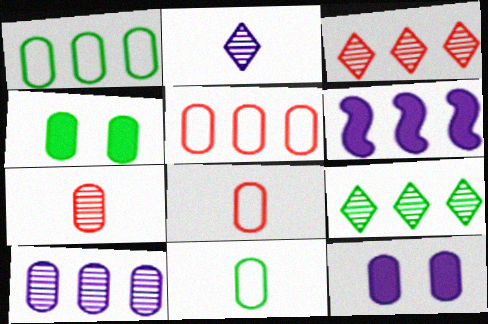[[1, 3, 6], 
[1, 7, 12], 
[4, 8, 10], 
[5, 6, 9]]